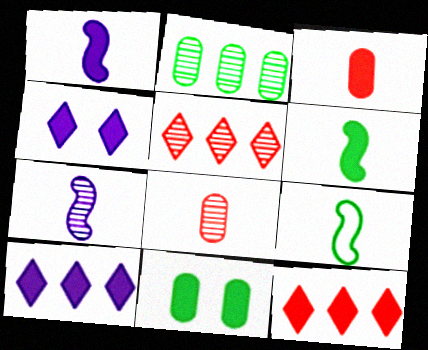[[1, 11, 12]]